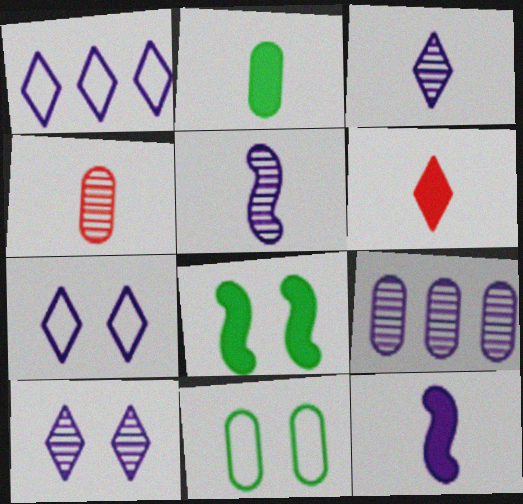[[1, 4, 8], 
[2, 6, 12], 
[5, 9, 10], 
[7, 9, 12]]